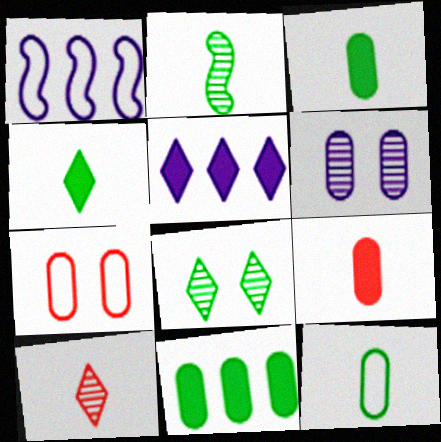[[1, 8, 9], 
[2, 4, 12], 
[2, 5, 7]]